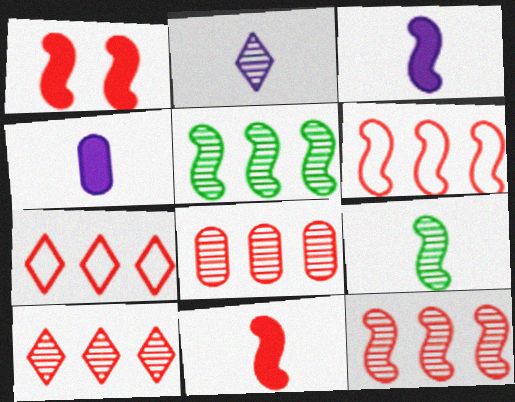[[8, 10, 12]]